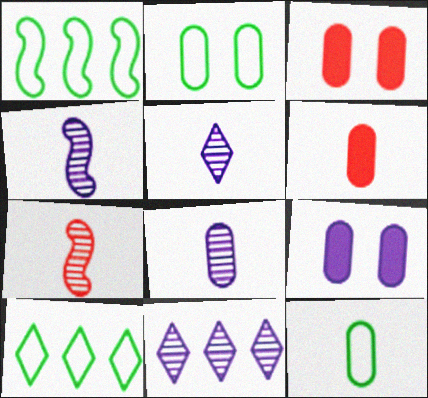[[1, 3, 5], 
[3, 4, 10], 
[4, 5, 8], 
[6, 8, 12], 
[7, 9, 10]]